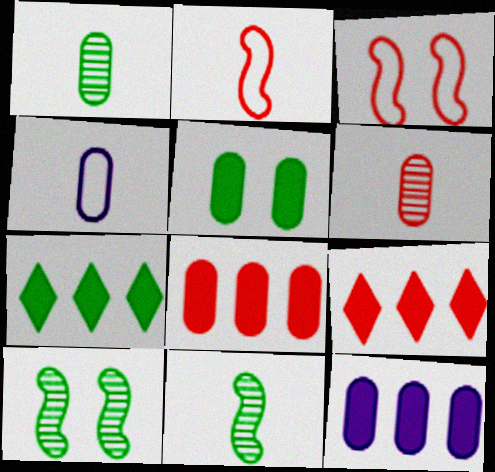[[3, 6, 9], 
[4, 9, 10]]